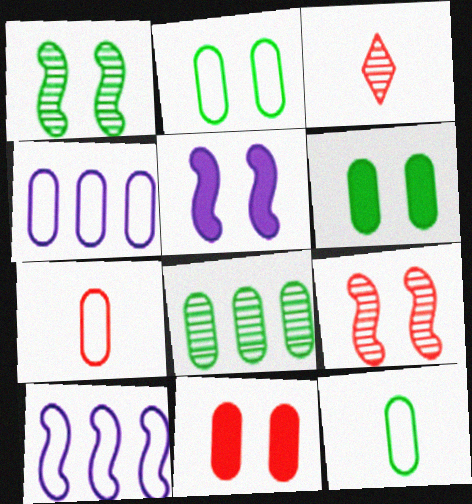[[2, 4, 7], 
[3, 6, 10], 
[6, 8, 12]]